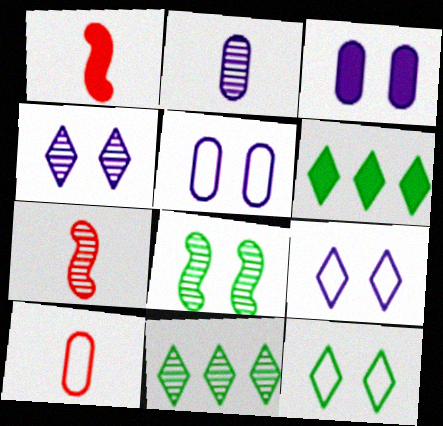[[1, 3, 6], 
[1, 5, 11], 
[5, 6, 7]]